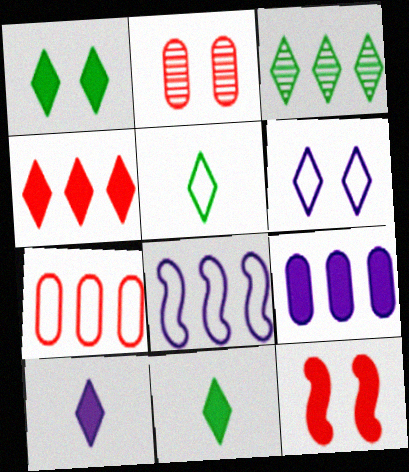[[1, 3, 5], 
[1, 4, 10], 
[2, 8, 11], 
[9, 11, 12]]